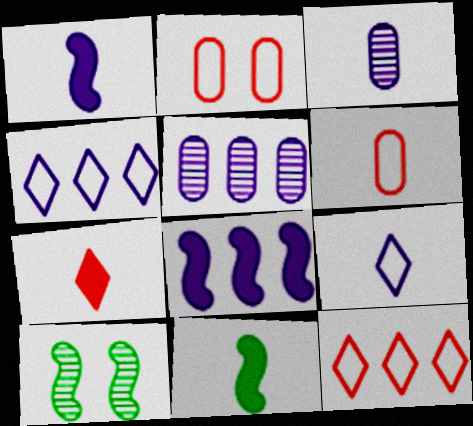[[1, 3, 9], 
[4, 5, 8]]